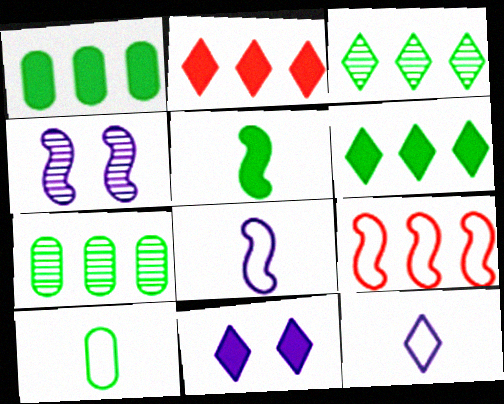[[2, 4, 10], 
[4, 5, 9]]